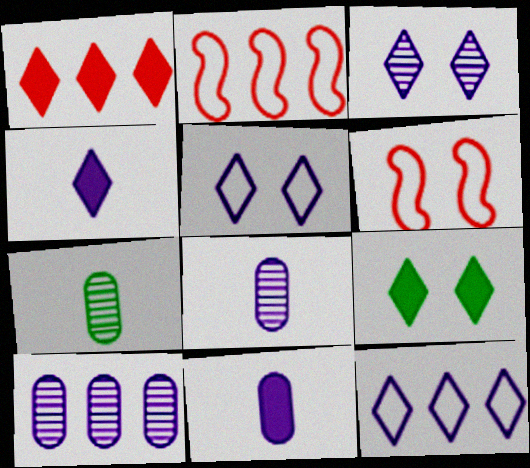[[1, 4, 9], 
[2, 8, 9], 
[3, 4, 12]]